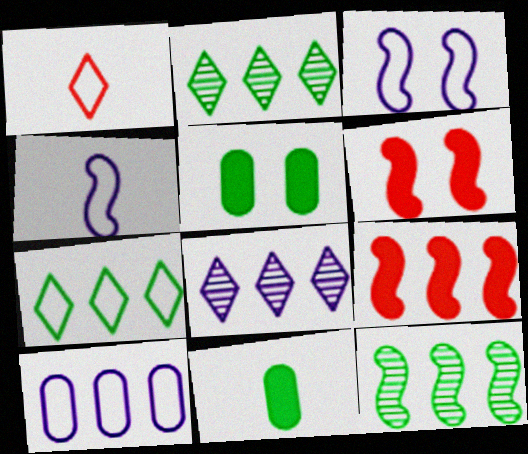[[2, 9, 10], 
[4, 6, 12]]